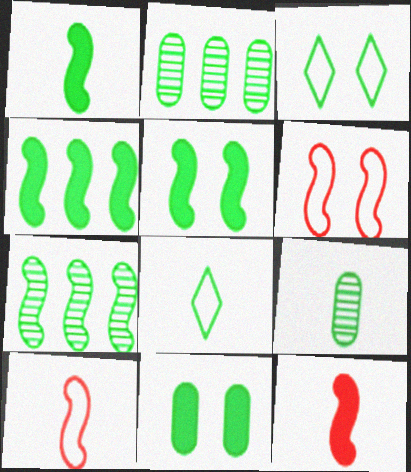[[1, 2, 3], 
[1, 4, 5], 
[1, 8, 9], 
[2, 5, 8], 
[3, 4, 9], 
[7, 8, 11]]